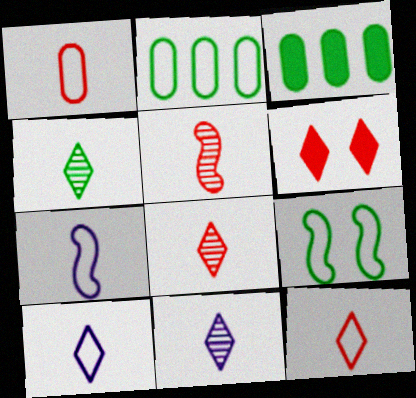[[3, 4, 9], 
[4, 8, 11]]